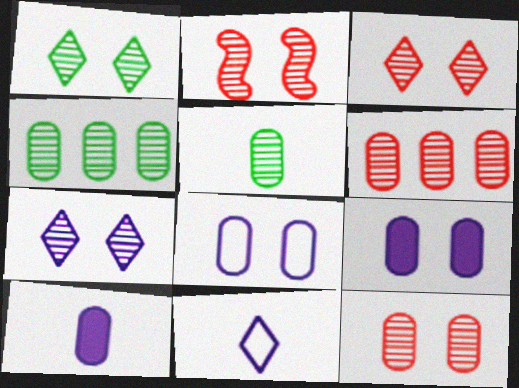[[1, 3, 7], 
[2, 3, 12]]